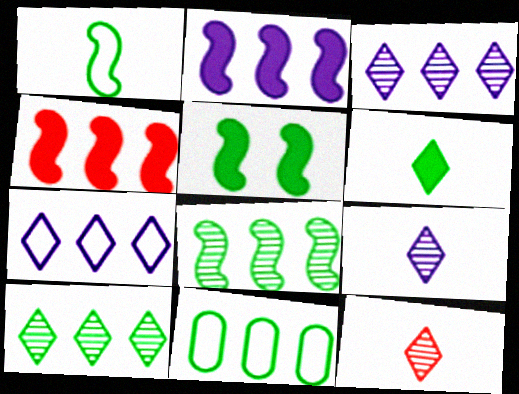[[1, 5, 8], 
[3, 4, 11]]